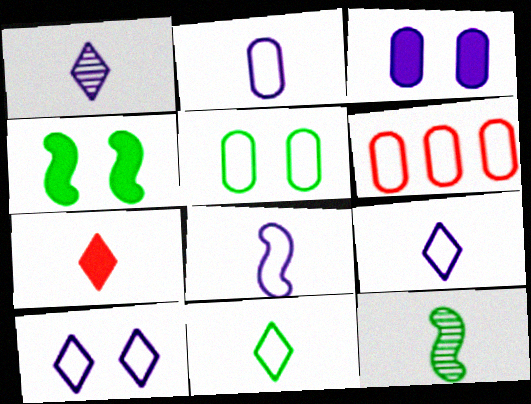[[1, 4, 6], 
[1, 7, 11], 
[2, 5, 6], 
[2, 7, 12], 
[2, 8, 9]]